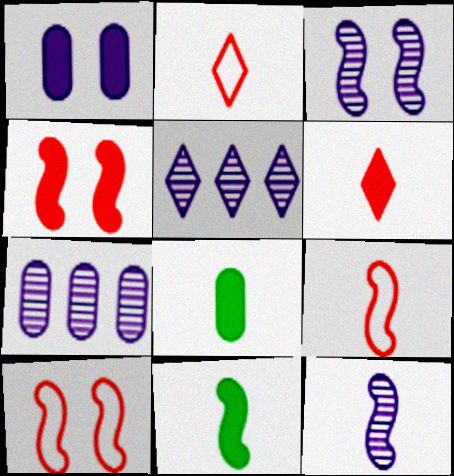[[2, 8, 12], 
[5, 8, 10], 
[9, 11, 12]]